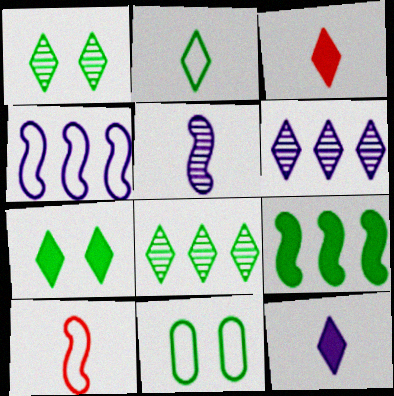[[2, 7, 8]]